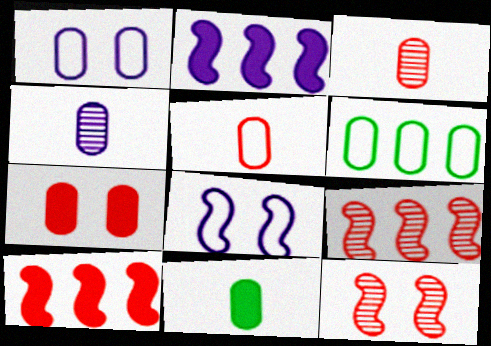[[1, 5, 6], 
[4, 5, 11], 
[4, 6, 7]]